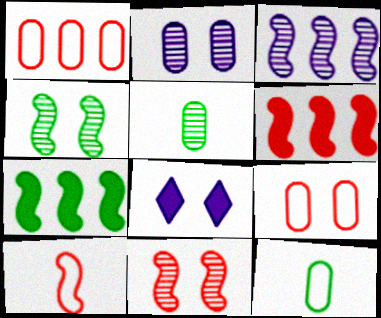[[4, 8, 9], 
[6, 10, 11]]